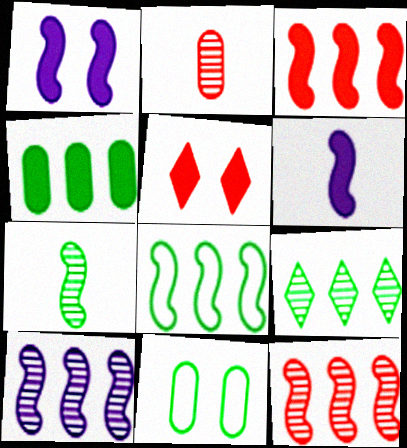[[3, 8, 10], 
[4, 5, 6], 
[4, 8, 9]]